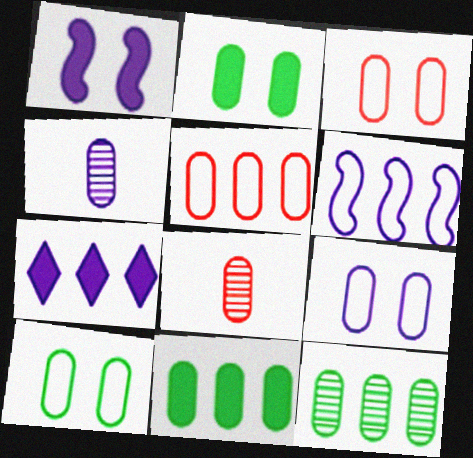[[2, 4, 5], 
[3, 4, 11], 
[3, 9, 10], 
[8, 9, 11]]